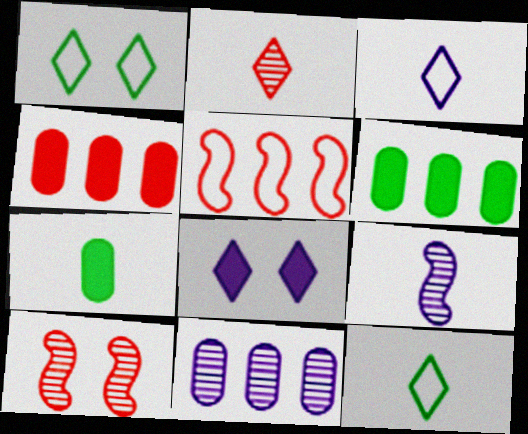[[1, 4, 9], 
[3, 6, 10]]